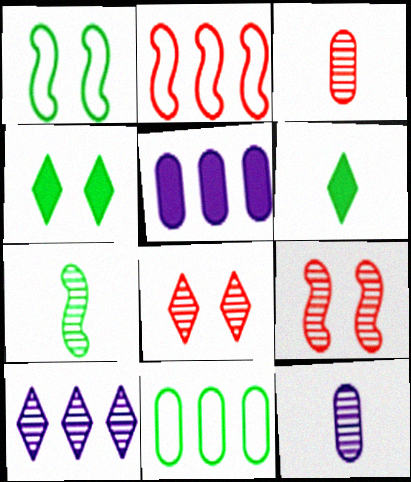[[2, 4, 12], 
[4, 7, 11]]